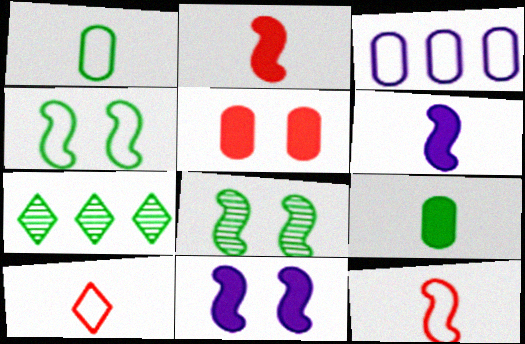[[3, 4, 10], 
[4, 7, 9]]